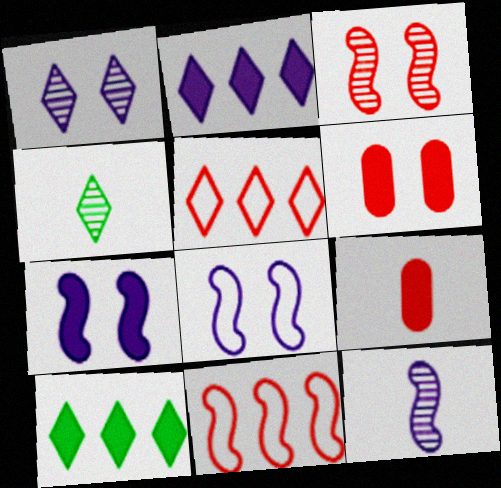[[3, 5, 9], 
[7, 9, 10]]